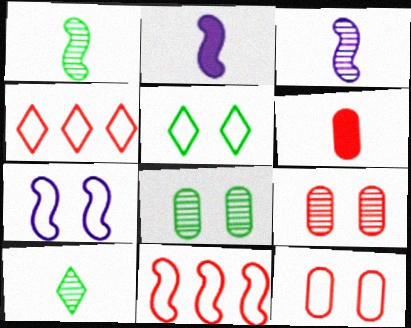[[2, 4, 8], 
[5, 7, 12]]